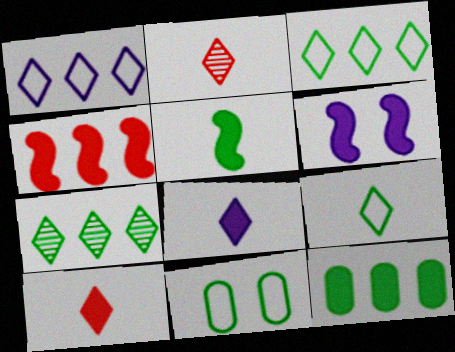[[2, 8, 9], 
[4, 5, 6], 
[5, 7, 11], 
[6, 10, 12]]